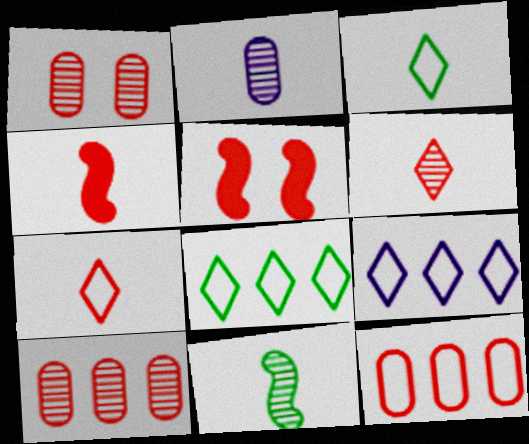[[2, 3, 4], 
[2, 5, 8], 
[2, 6, 11], 
[5, 6, 12], 
[5, 7, 10]]